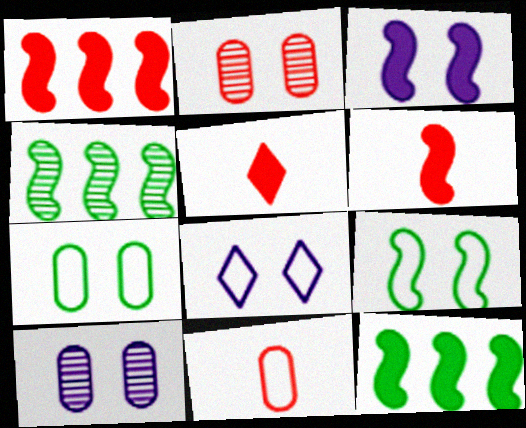[[3, 6, 12], 
[3, 8, 10]]